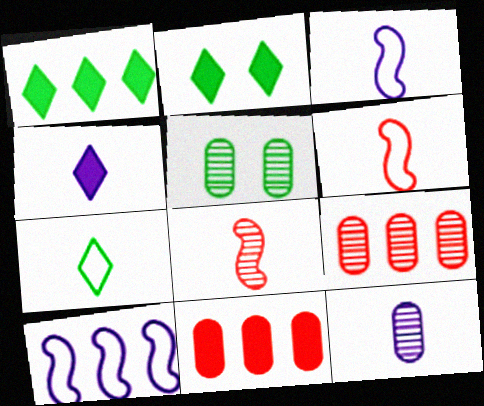[[1, 9, 10], 
[2, 3, 9], 
[3, 4, 12], 
[5, 9, 12]]